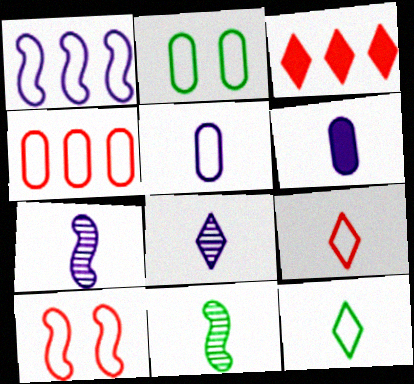[[1, 2, 9], 
[2, 3, 7], 
[2, 4, 5], 
[4, 9, 10], 
[6, 9, 11]]